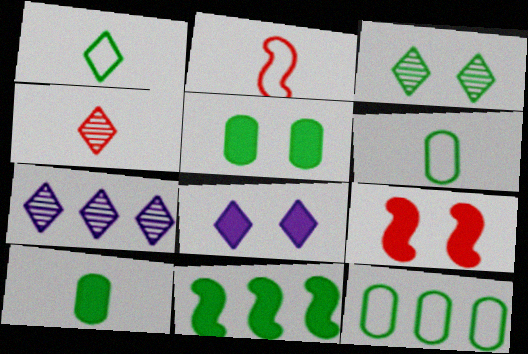[[2, 5, 7], 
[3, 4, 7], 
[3, 6, 11], 
[5, 8, 9], 
[6, 7, 9]]